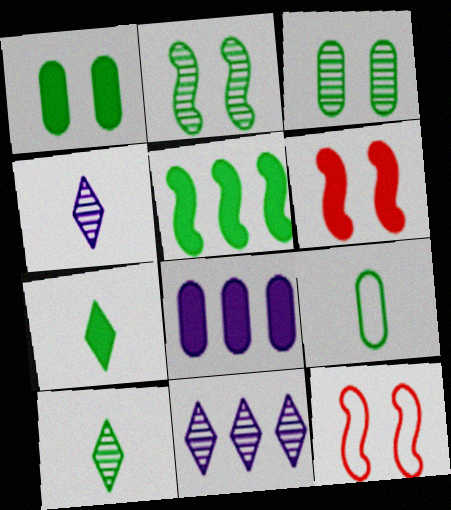[[1, 5, 7], 
[6, 7, 8], 
[6, 9, 11], 
[8, 10, 12]]